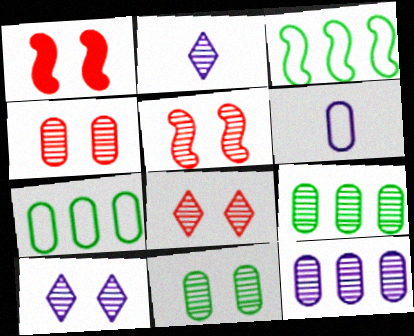[[1, 2, 7], 
[2, 5, 9], 
[4, 5, 8], 
[5, 10, 11]]